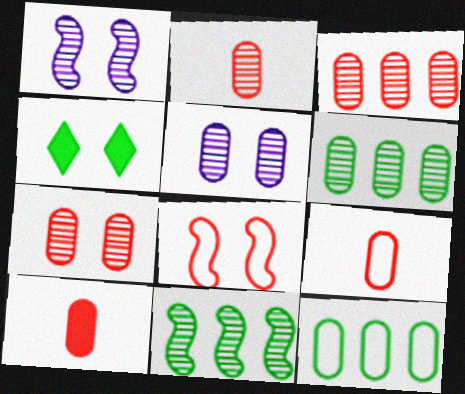[[2, 3, 7], 
[2, 5, 6], 
[2, 9, 10], 
[4, 5, 8], 
[5, 10, 12]]